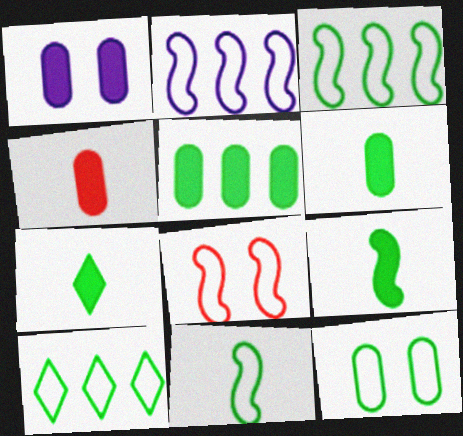[[1, 4, 5], 
[2, 8, 11], 
[6, 7, 9], 
[10, 11, 12]]